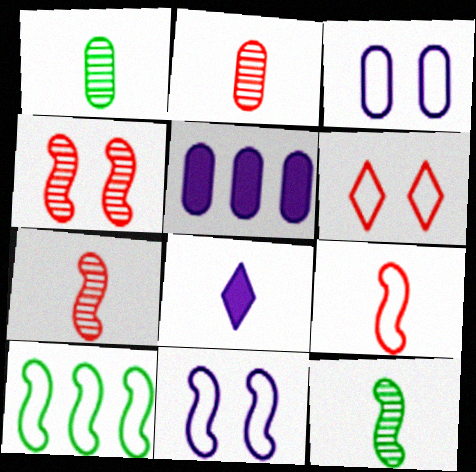[[1, 8, 9], 
[5, 6, 12], 
[9, 10, 11]]